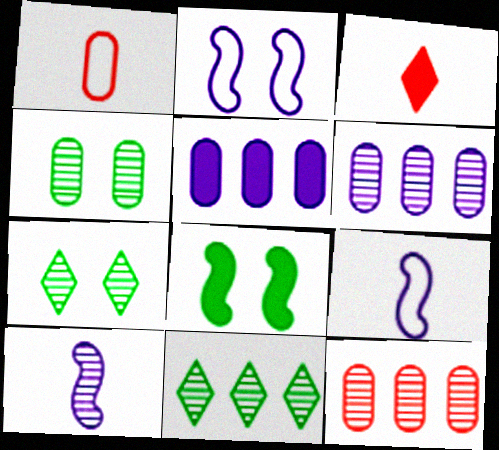[[1, 4, 5], 
[3, 5, 8], 
[7, 10, 12]]